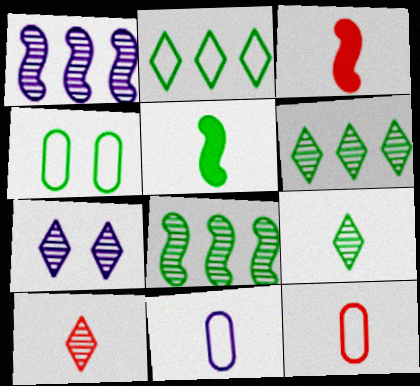[[3, 9, 11], 
[3, 10, 12], 
[4, 5, 6], 
[5, 10, 11], 
[6, 7, 10]]